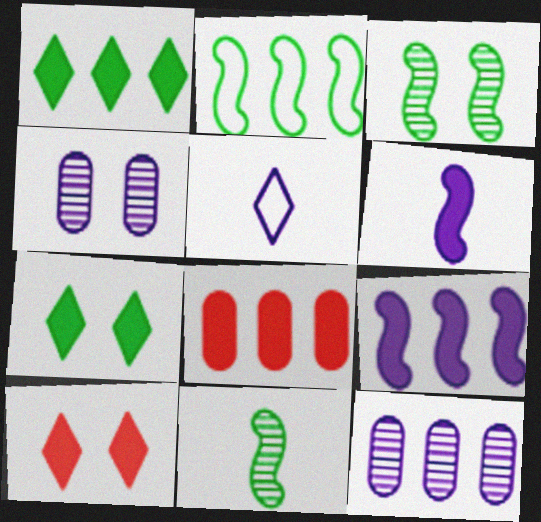[[1, 8, 9], 
[3, 5, 8], 
[4, 5, 9], 
[6, 7, 8]]